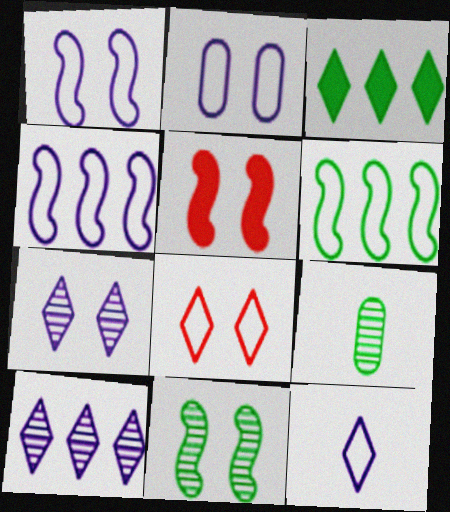[[1, 5, 11], 
[2, 4, 12]]